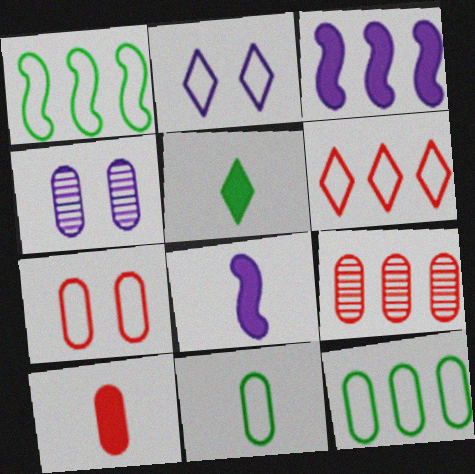[[4, 10, 12], 
[5, 8, 10], 
[7, 9, 10]]